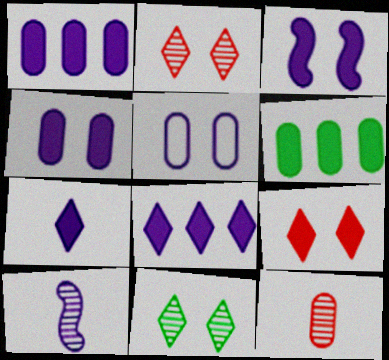[[1, 3, 7], 
[5, 6, 12], 
[5, 8, 10]]